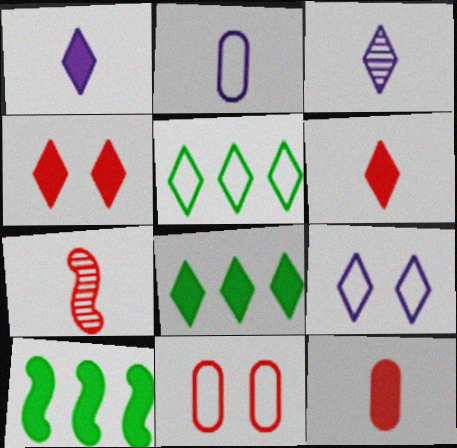[[1, 4, 8], 
[3, 4, 5], 
[3, 10, 11]]